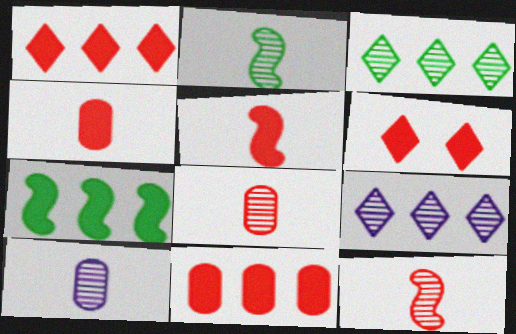[[5, 6, 11]]